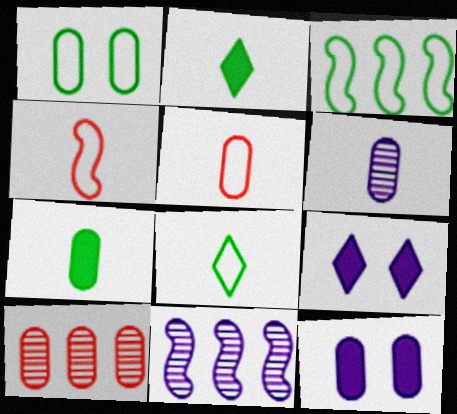[[1, 3, 8], 
[2, 4, 6], 
[5, 6, 7]]